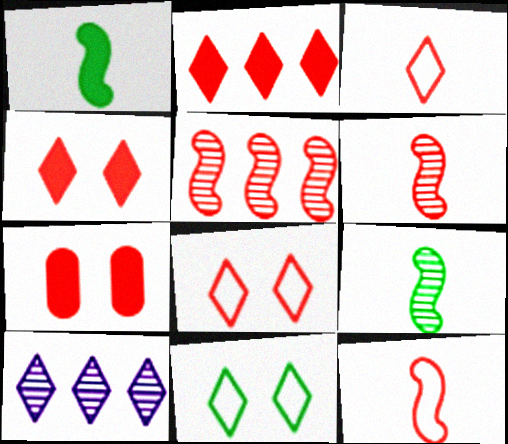[[3, 5, 7]]